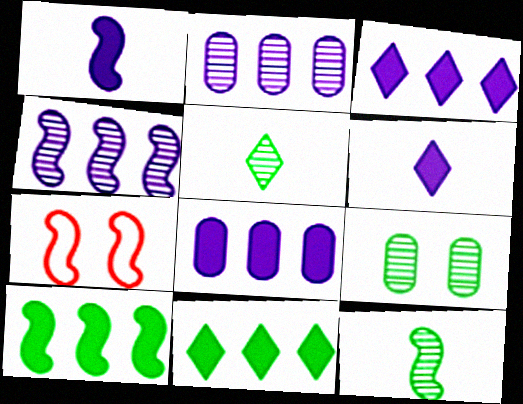[[5, 7, 8]]